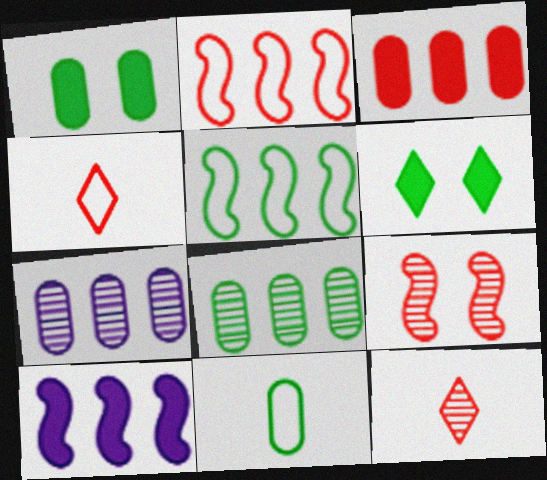[[1, 8, 11], 
[3, 4, 9]]